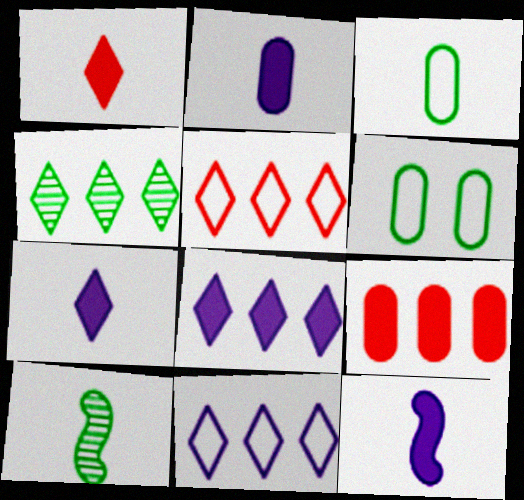[[2, 7, 12], 
[4, 5, 8]]